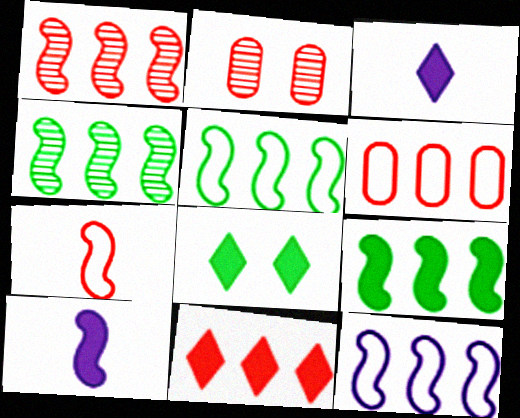[[1, 6, 11], 
[1, 9, 12], 
[2, 3, 5], 
[2, 7, 11], 
[3, 8, 11], 
[4, 5, 9]]